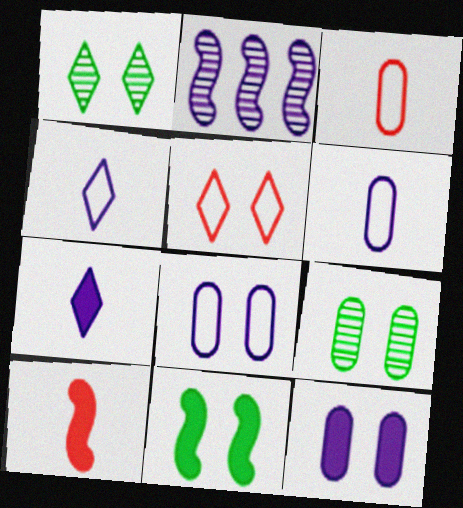[[2, 4, 12], 
[2, 7, 8]]